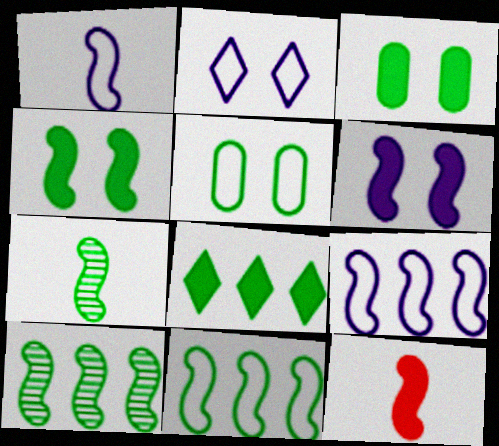[[1, 7, 12], 
[4, 7, 11], 
[5, 7, 8]]